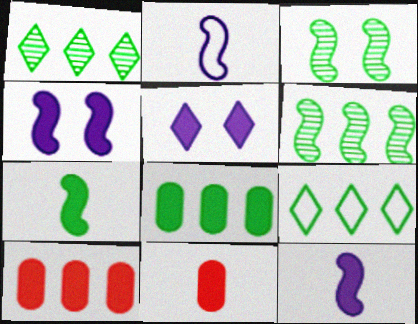[[5, 7, 10], 
[6, 8, 9]]